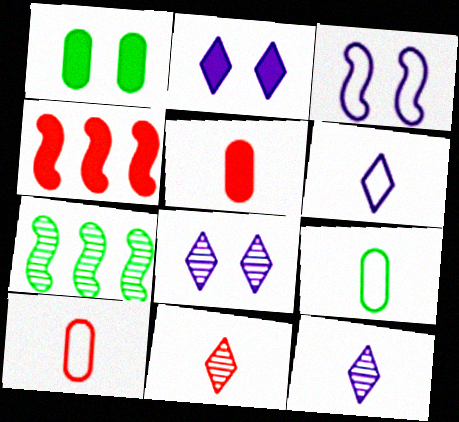[[2, 7, 10], 
[4, 8, 9]]